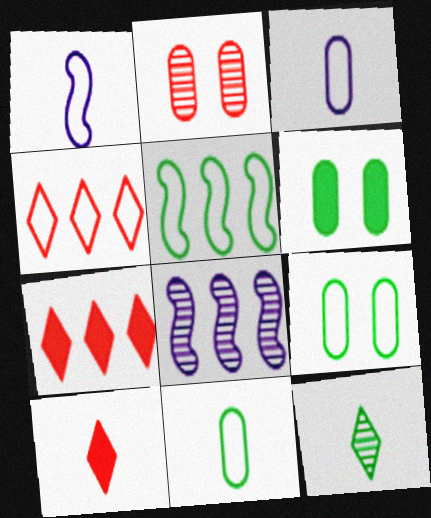[[1, 4, 9], 
[2, 8, 12], 
[5, 6, 12], 
[8, 9, 10]]